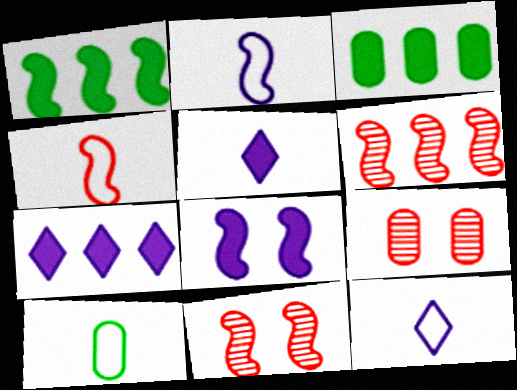[[1, 2, 11], 
[1, 9, 12], 
[3, 11, 12], 
[4, 10, 12], 
[7, 10, 11]]